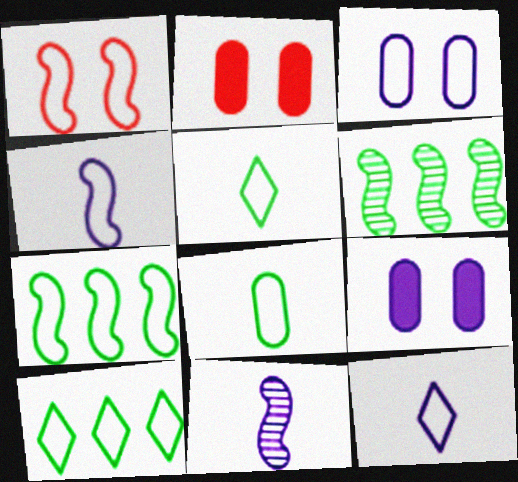[[1, 4, 7], 
[2, 6, 12], 
[2, 10, 11]]